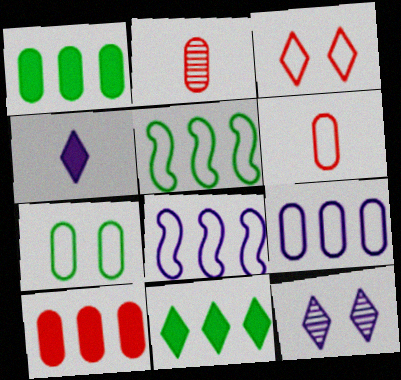[[6, 7, 9]]